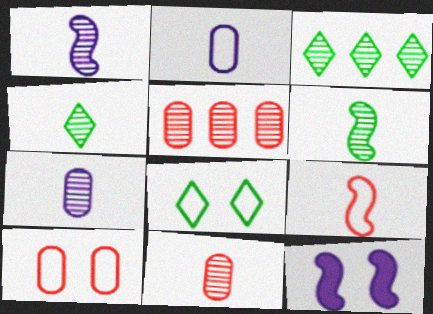[[1, 4, 11]]